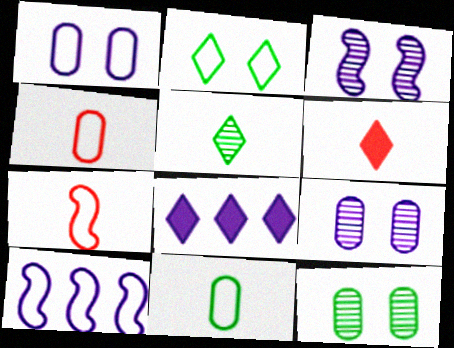[[2, 4, 10], 
[6, 10, 12], 
[7, 8, 12]]